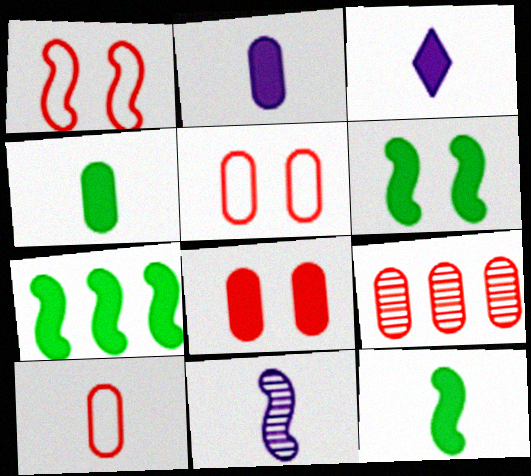[[1, 7, 11], 
[3, 7, 8], 
[6, 7, 12], 
[8, 9, 10]]